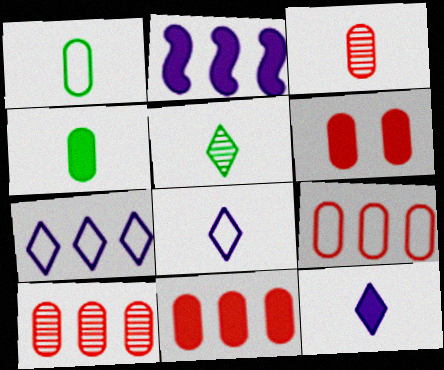[[3, 6, 9], 
[9, 10, 11]]